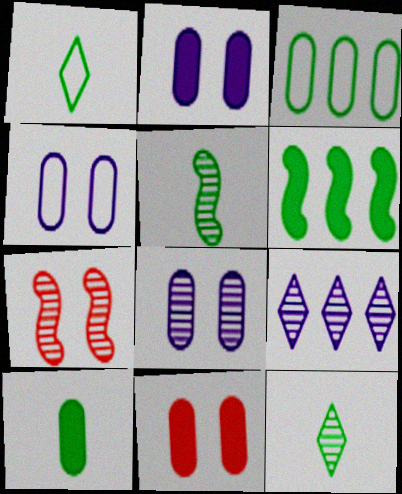[[1, 5, 10], 
[2, 4, 8]]